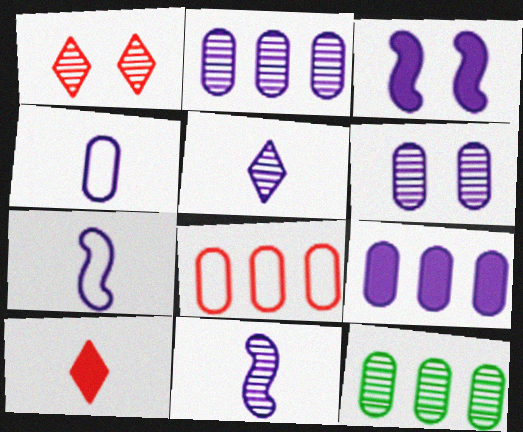[[1, 11, 12], 
[4, 6, 9], 
[8, 9, 12]]